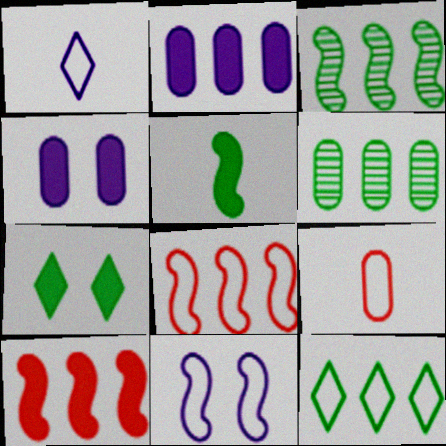[[4, 6, 9], 
[9, 11, 12]]